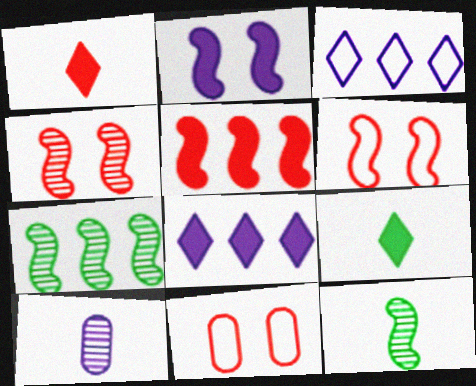[[2, 3, 10], 
[8, 11, 12]]